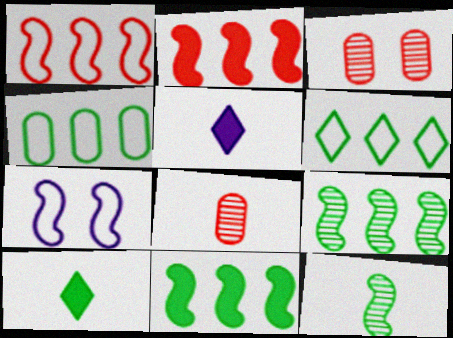[[2, 7, 12]]